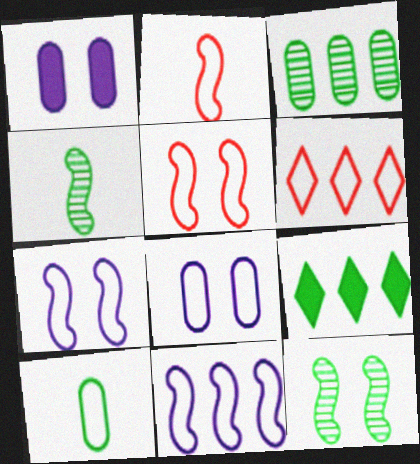[[1, 4, 6], 
[6, 7, 10], 
[9, 10, 12]]